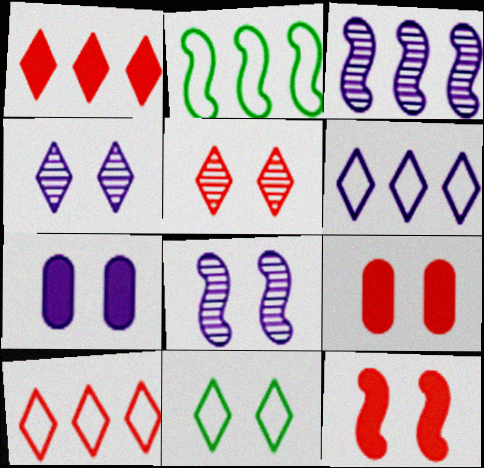[[8, 9, 11]]